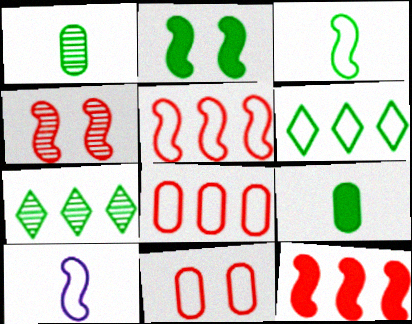[[1, 2, 6], 
[6, 10, 11]]